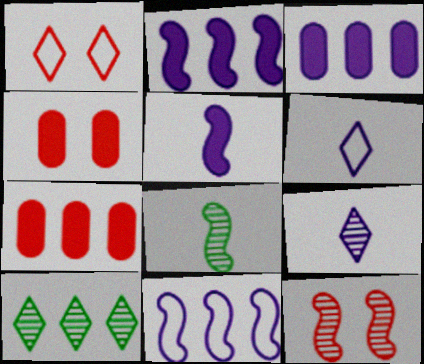[[1, 3, 8], 
[1, 4, 12], 
[7, 10, 11]]